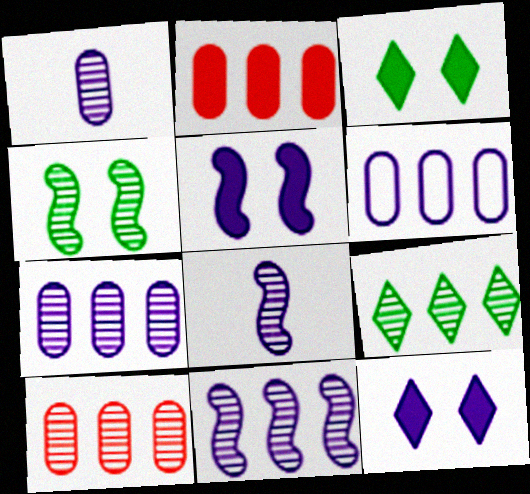[[6, 8, 12], 
[9, 10, 11]]